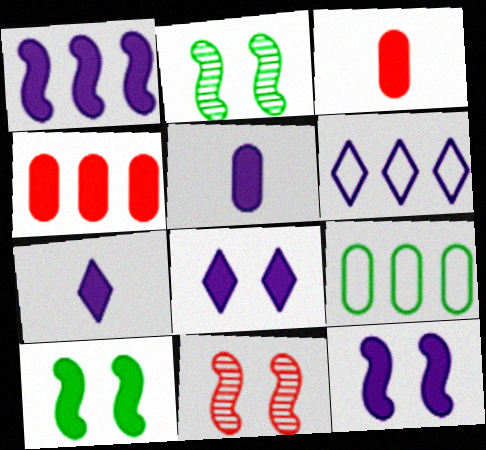[[1, 5, 8], 
[2, 3, 6], 
[4, 7, 10], 
[7, 9, 11]]